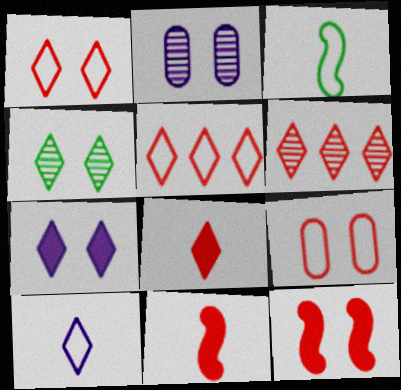[[1, 4, 7], 
[1, 6, 8], 
[6, 9, 11]]